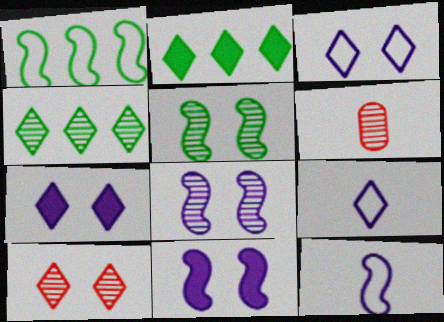[[1, 6, 7], 
[2, 9, 10], 
[4, 6, 8]]